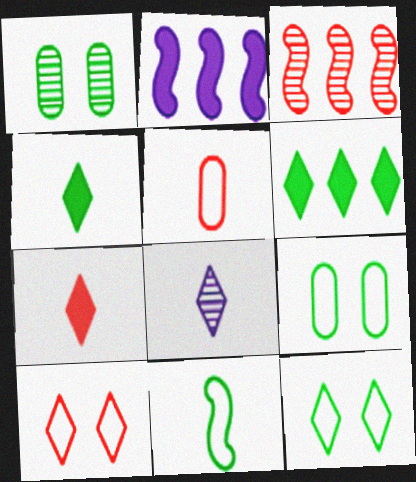[[1, 3, 8], 
[1, 6, 11], 
[6, 8, 10]]